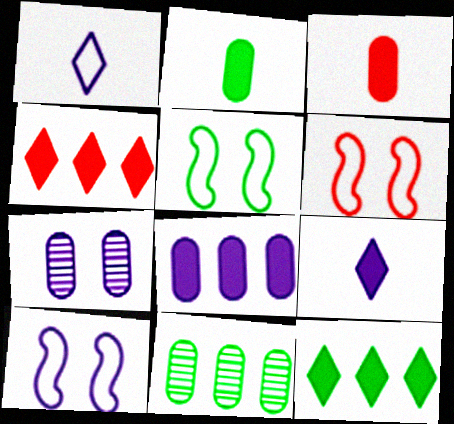[[5, 6, 10], 
[6, 9, 11]]